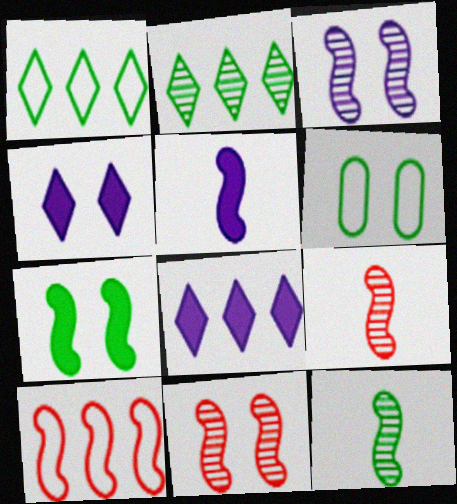[[4, 6, 11], 
[6, 8, 9]]